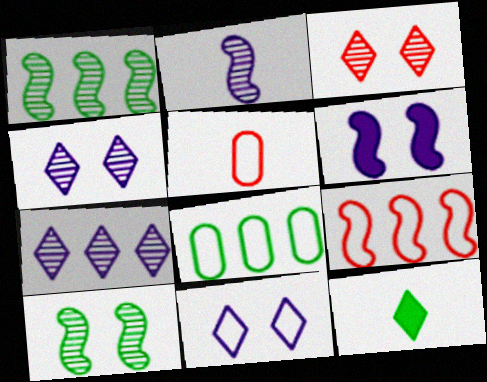[[2, 5, 12], 
[8, 10, 12]]